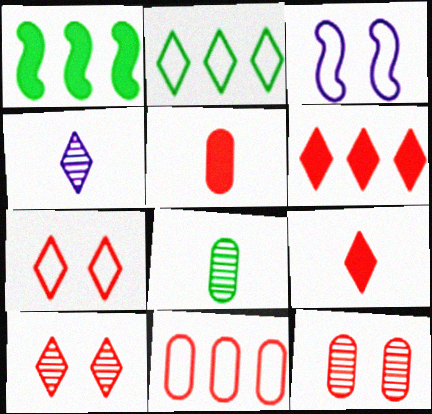[[3, 6, 8], 
[5, 11, 12]]